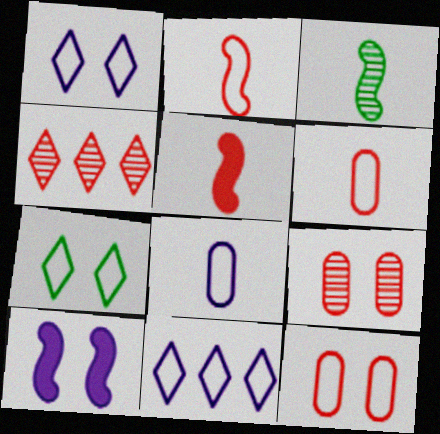[[4, 5, 12], 
[7, 9, 10]]